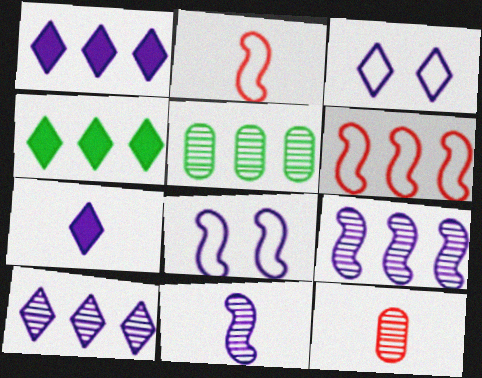[[1, 5, 6], 
[3, 7, 10], 
[4, 8, 12]]